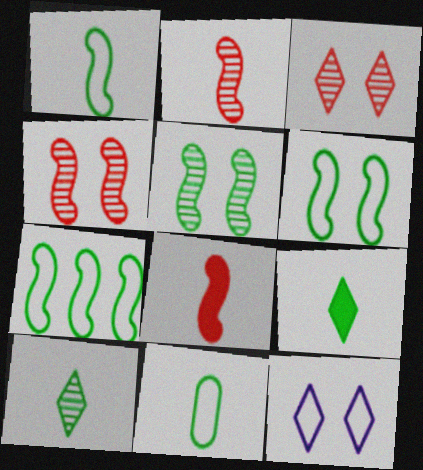[[1, 6, 7]]